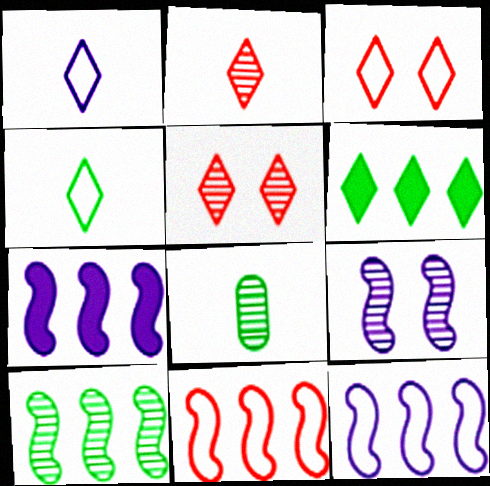[[1, 5, 6], 
[3, 7, 8], 
[7, 10, 11]]